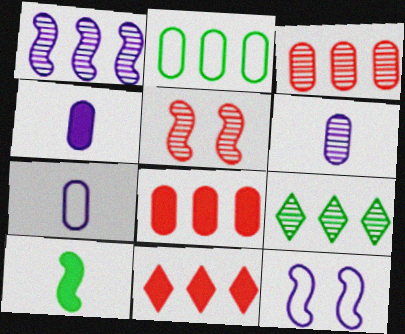[[1, 2, 11], 
[1, 3, 9], 
[4, 6, 7], 
[5, 6, 9]]